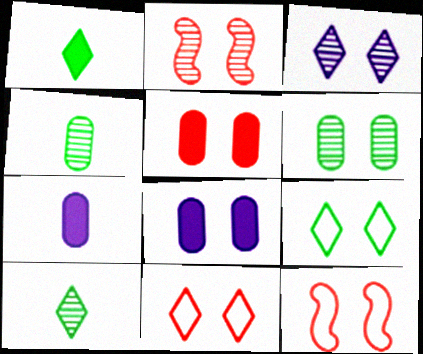[[2, 3, 6], 
[2, 5, 11], 
[2, 8, 9]]